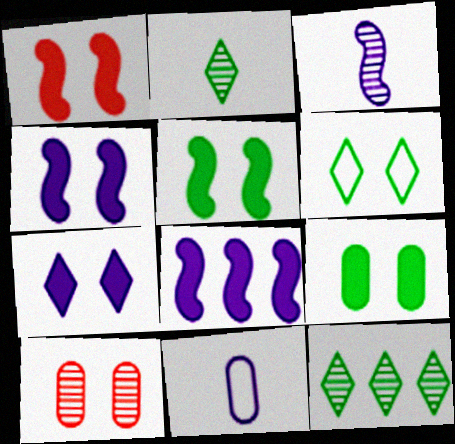[[1, 4, 5], 
[1, 7, 9], 
[1, 11, 12], 
[3, 10, 12], 
[4, 6, 10]]